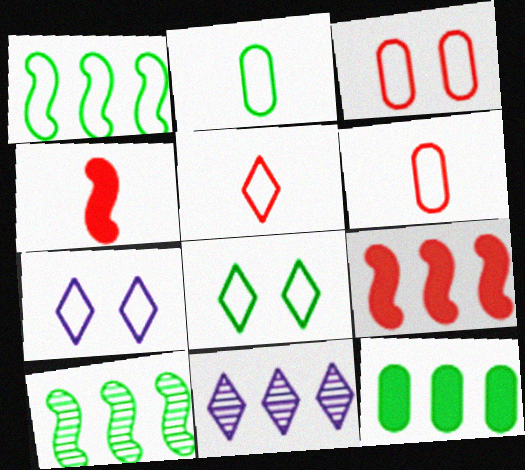[[1, 2, 8], 
[1, 6, 7]]